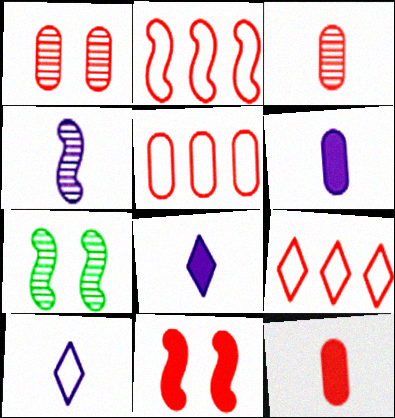[[1, 5, 12], 
[2, 5, 9], 
[3, 9, 11], 
[4, 6, 10], 
[5, 7, 8], 
[6, 7, 9]]